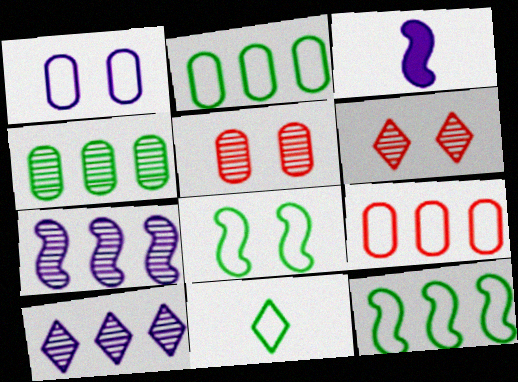[[1, 3, 10], 
[2, 3, 6], 
[2, 8, 11]]